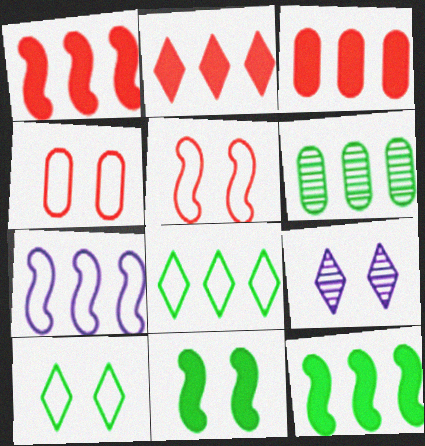[[1, 2, 3], 
[2, 6, 7], 
[4, 9, 11], 
[6, 8, 12]]